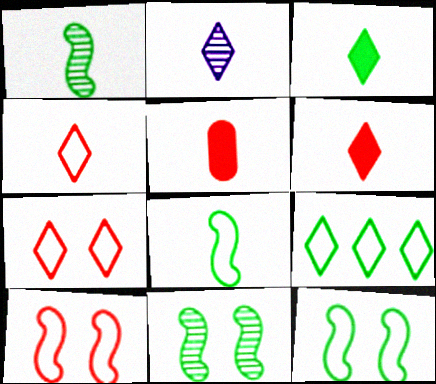[[2, 3, 4], 
[2, 5, 8]]